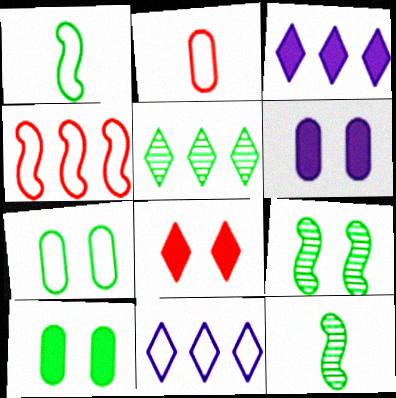[[1, 5, 10], 
[2, 3, 9]]